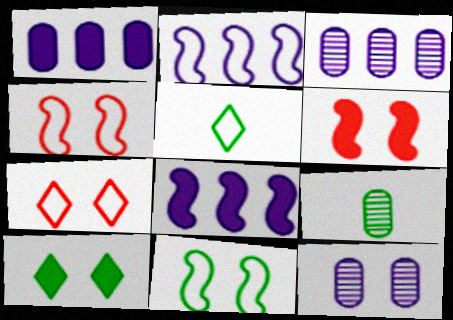[[3, 5, 6], 
[4, 10, 12], 
[7, 8, 9]]